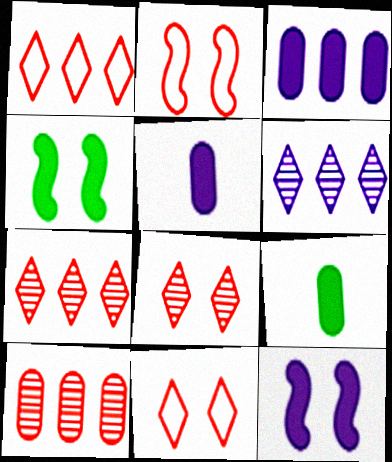[[2, 6, 9]]